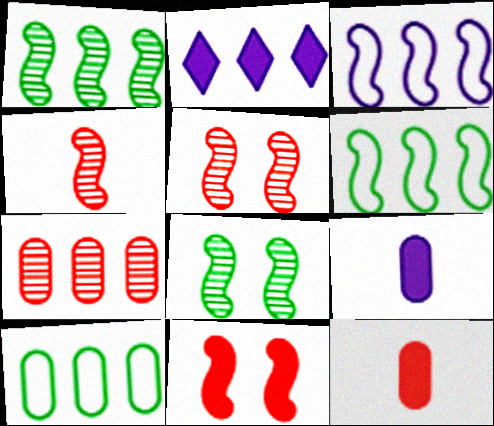[[2, 6, 7]]